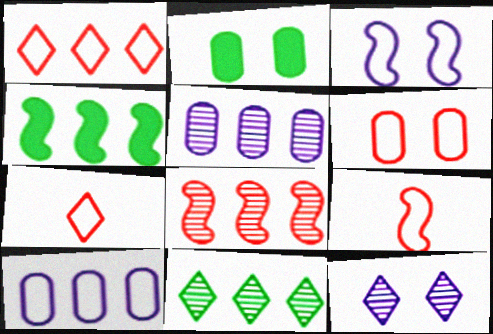[[1, 4, 5], 
[1, 6, 9], 
[5, 8, 11]]